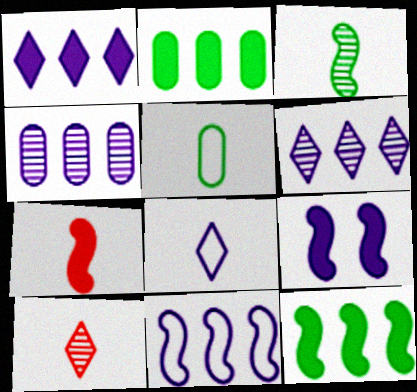[[1, 4, 11], 
[4, 8, 9], 
[7, 9, 12]]